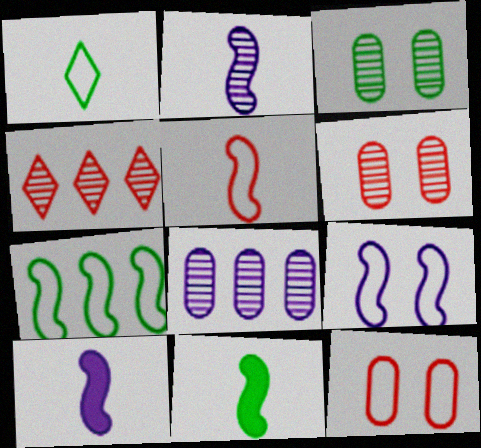[[2, 3, 4], 
[2, 5, 11], 
[5, 7, 9]]